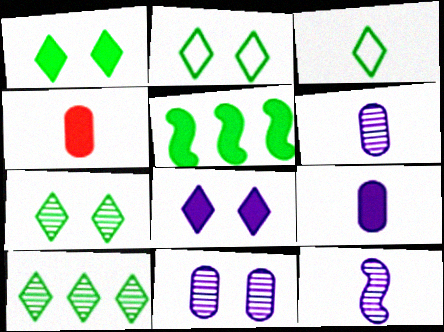[[1, 2, 7], 
[1, 3, 10], 
[3, 4, 12], 
[4, 5, 8]]